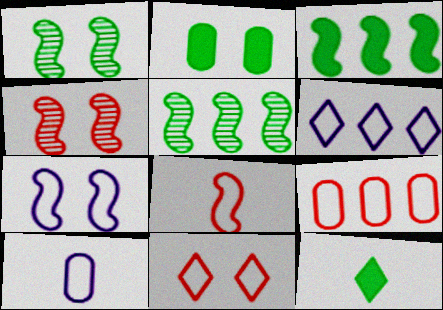[[2, 3, 12], 
[6, 7, 10], 
[8, 9, 11]]